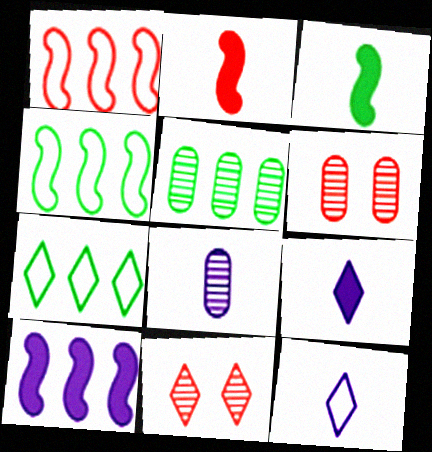[[4, 6, 9], 
[5, 6, 8], 
[7, 9, 11]]